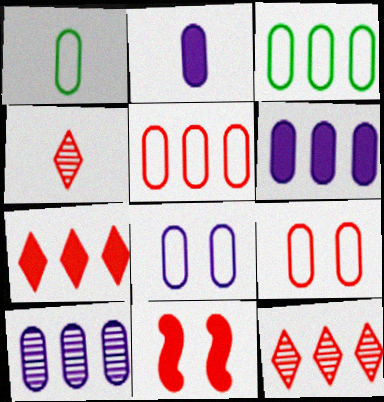[[1, 5, 8], 
[2, 8, 10], 
[4, 5, 11]]